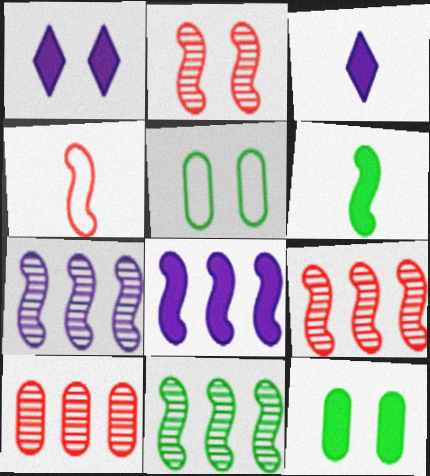[[1, 2, 5], 
[3, 5, 9], 
[7, 9, 11]]